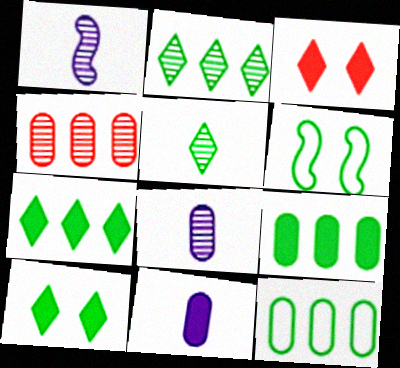[[1, 3, 12], 
[5, 6, 9]]